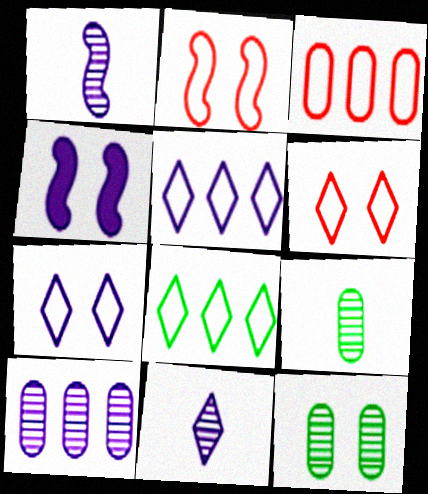[[4, 6, 12]]